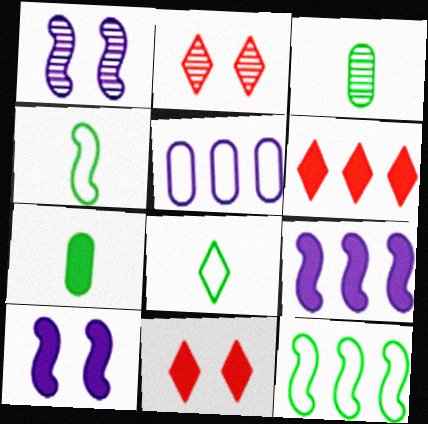[[6, 7, 10], 
[7, 9, 11]]